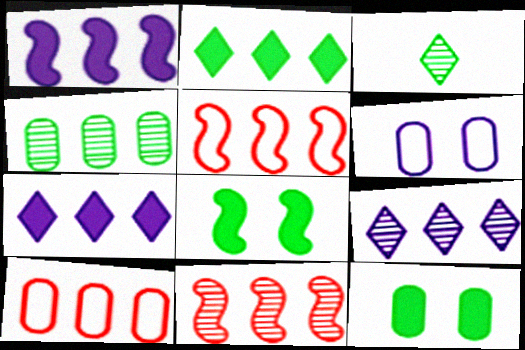[[4, 5, 7], 
[4, 9, 11]]